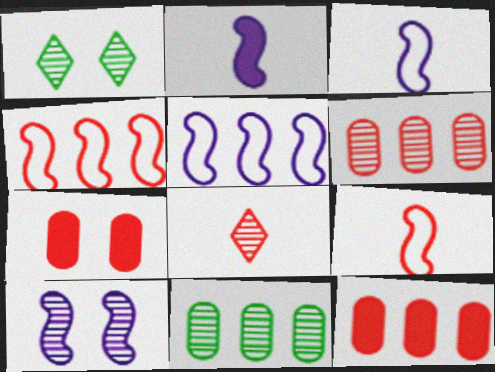[[1, 3, 12], 
[2, 5, 10], 
[4, 7, 8], 
[8, 10, 11]]